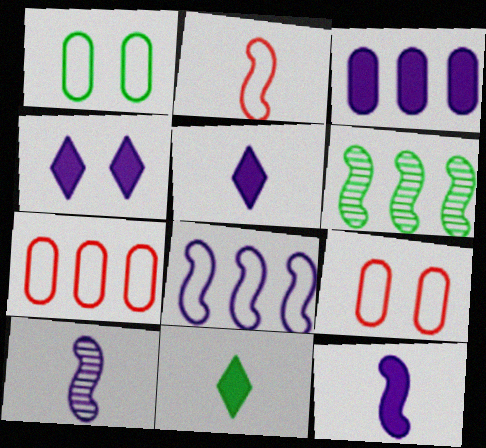[[1, 6, 11], 
[3, 4, 12], 
[5, 6, 9]]